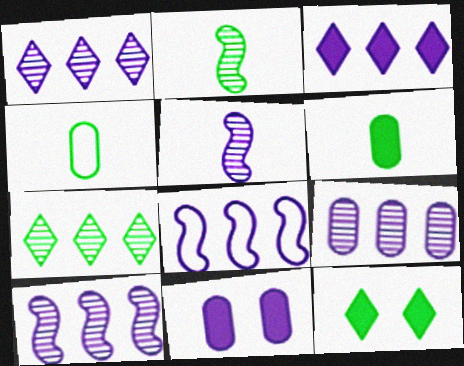[[1, 9, 10], 
[3, 8, 9]]